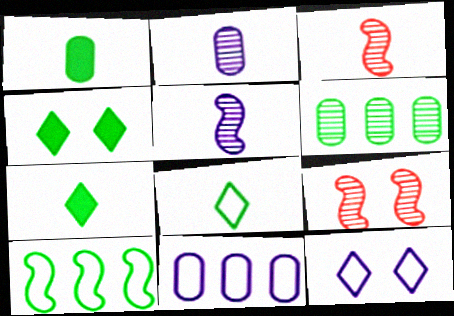[[3, 4, 11], 
[7, 9, 11]]